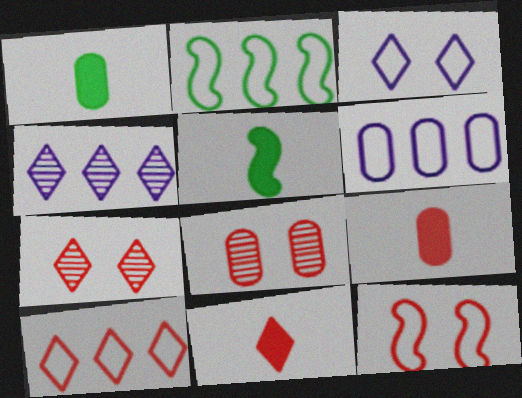[[1, 4, 12], 
[1, 6, 8], 
[2, 6, 10], 
[5, 6, 7], 
[7, 10, 11]]